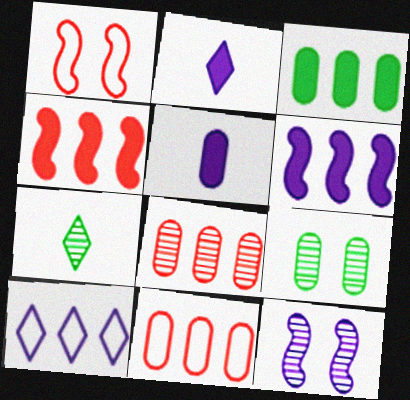[[5, 9, 11], 
[5, 10, 12], 
[7, 8, 12]]